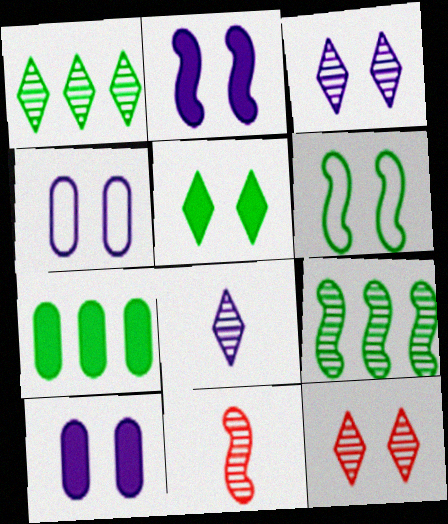[[1, 8, 12], 
[2, 3, 4], 
[6, 10, 12]]